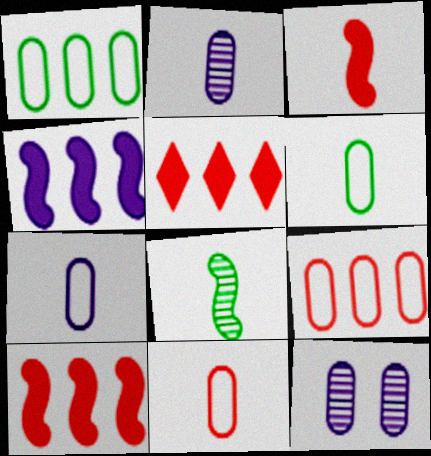[[6, 7, 11]]